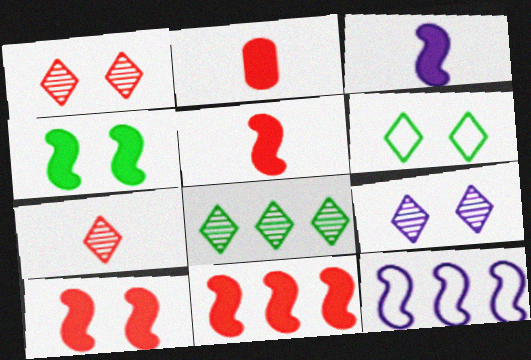[[3, 4, 11], 
[5, 10, 11], 
[7, 8, 9]]